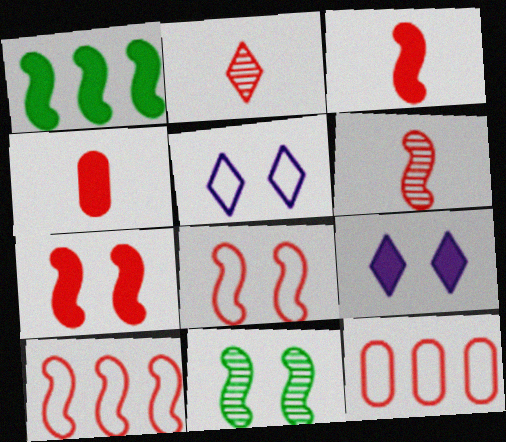[[1, 4, 9], 
[2, 7, 12], 
[6, 7, 10]]